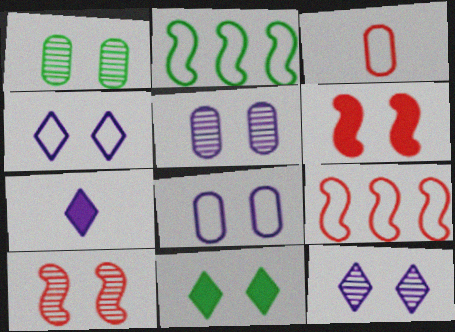[[1, 4, 6], 
[1, 7, 9], 
[1, 10, 12], 
[2, 3, 4], 
[8, 10, 11]]